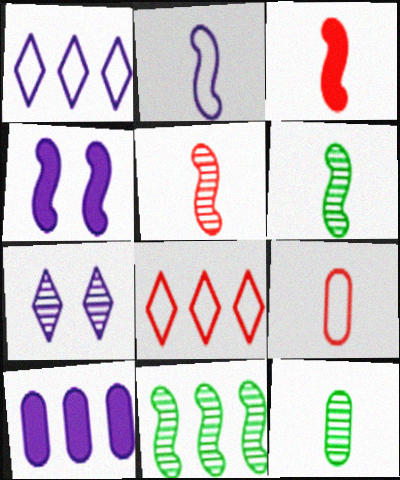[[2, 3, 6], 
[2, 7, 10], 
[4, 8, 12], 
[8, 10, 11]]